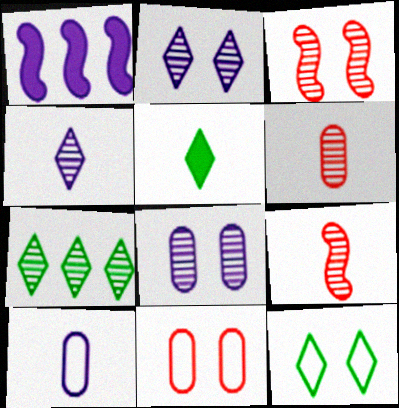[[1, 2, 10], 
[1, 6, 12], 
[5, 7, 12], 
[5, 9, 10], 
[7, 8, 9]]